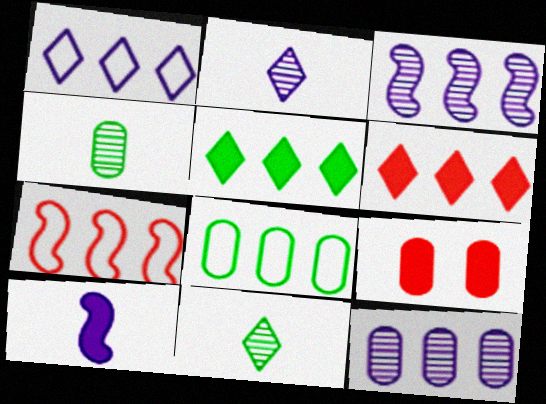[[1, 7, 8], 
[3, 6, 8], 
[5, 7, 12], 
[5, 9, 10]]